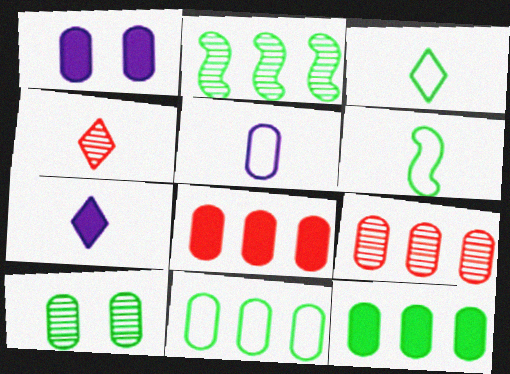[[3, 4, 7], 
[5, 8, 10]]